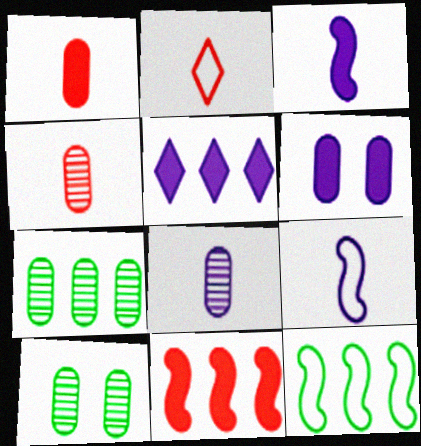[[3, 5, 6]]